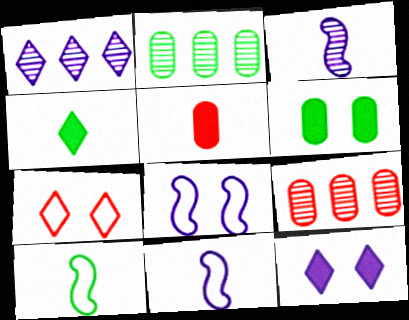[[1, 4, 7], 
[4, 8, 9], 
[9, 10, 12]]